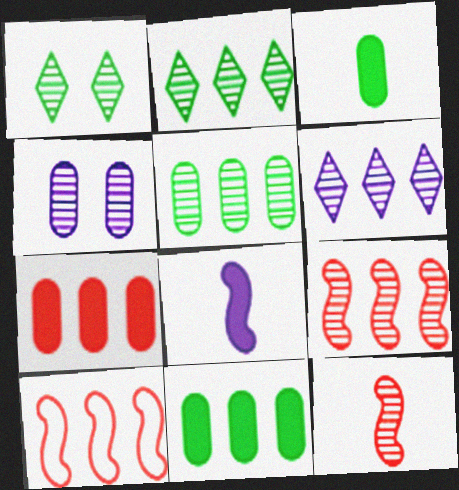[[2, 4, 12], 
[5, 6, 9], 
[6, 10, 11]]